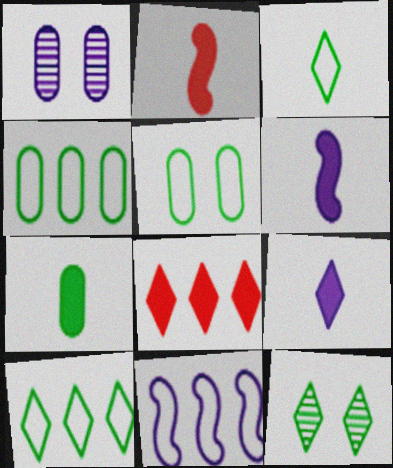[[1, 2, 10], 
[1, 9, 11], 
[2, 7, 9]]